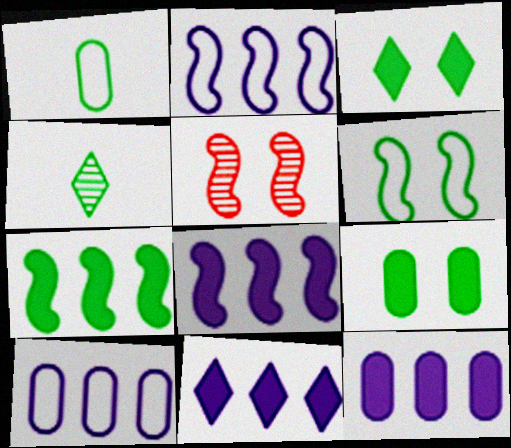[[1, 5, 11], 
[8, 11, 12]]